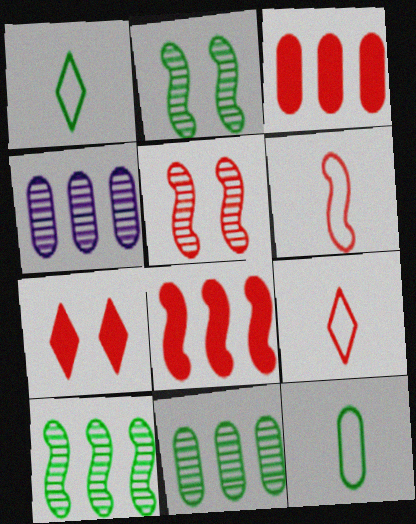[[3, 5, 9], 
[5, 6, 8]]